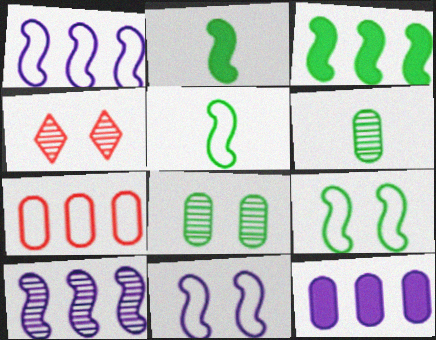[[4, 5, 12], 
[4, 6, 10]]